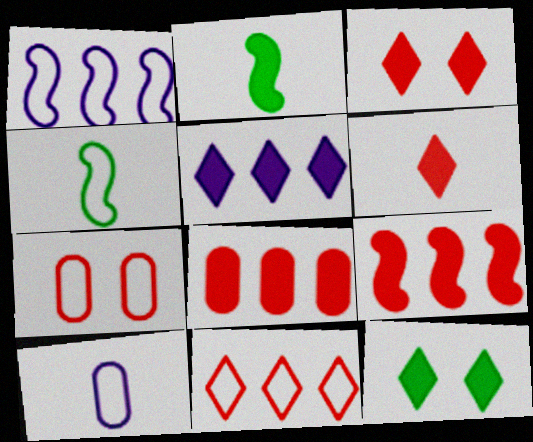[[5, 6, 12]]